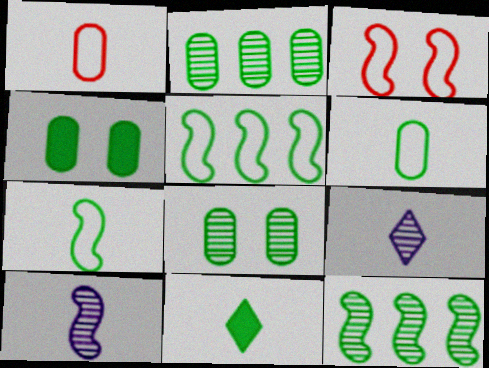[[1, 10, 11], 
[2, 4, 6], 
[5, 8, 11]]